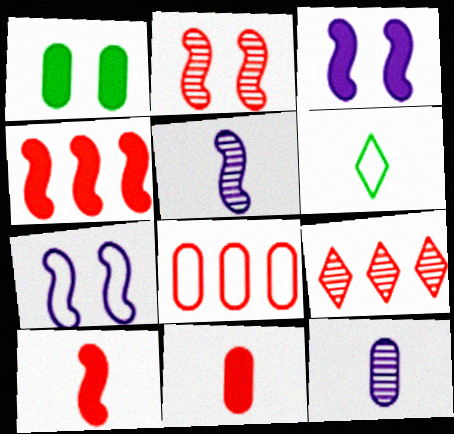[[1, 8, 12], 
[4, 8, 9], 
[5, 6, 11], 
[6, 7, 8], 
[6, 10, 12]]